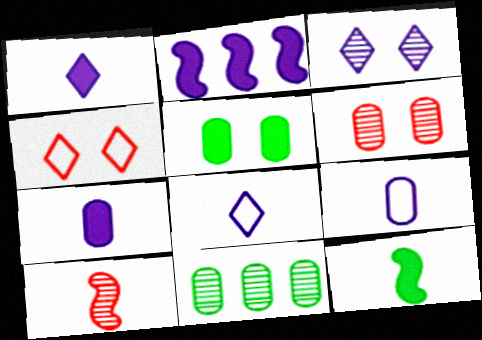[[2, 3, 9], 
[3, 10, 11]]